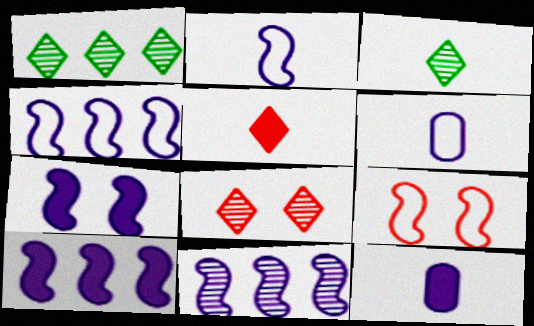[[1, 9, 12], 
[2, 7, 11], 
[4, 10, 11]]